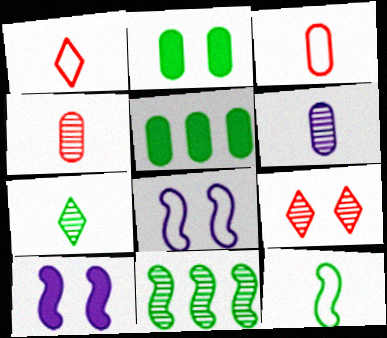[[2, 8, 9], 
[6, 9, 11]]